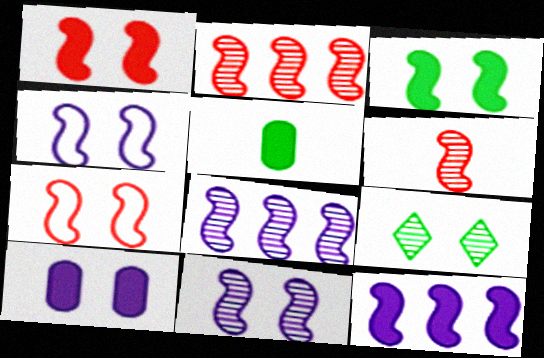[[3, 7, 11], 
[7, 9, 10]]